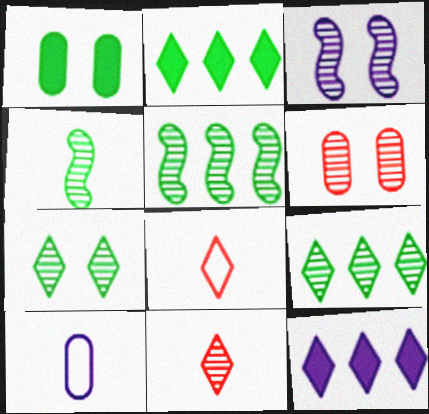[[3, 6, 7], 
[3, 10, 12], 
[7, 8, 12]]